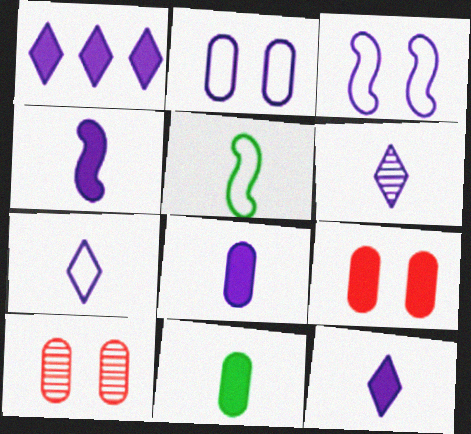[[1, 5, 10], 
[4, 8, 12], 
[6, 7, 12]]